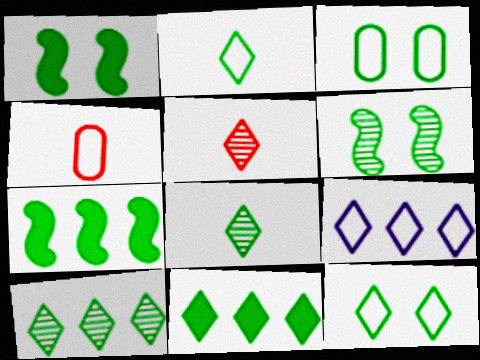[[3, 7, 8], 
[8, 11, 12]]